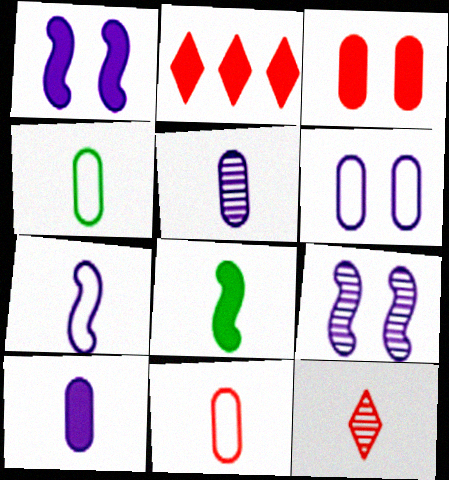[[2, 4, 9]]